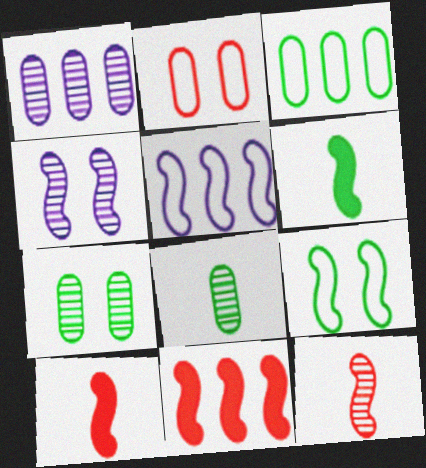[]